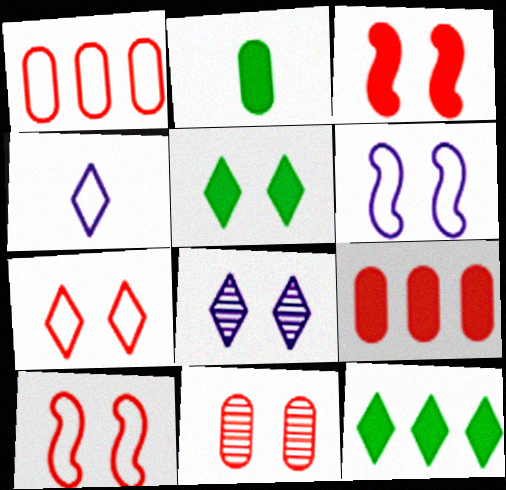[[3, 7, 11], 
[5, 6, 11], 
[5, 7, 8]]